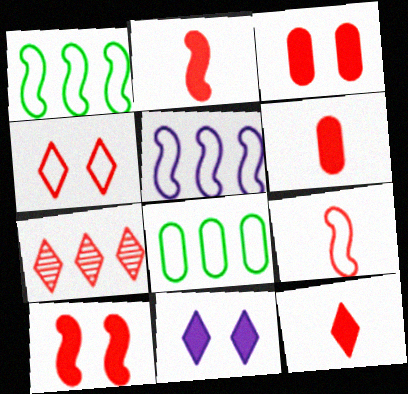[[2, 6, 12], 
[3, 7, 9], 
[4, 7, 12]]